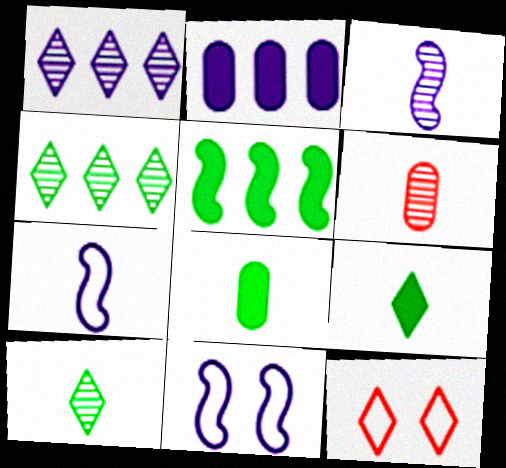[[1, 9, 12], 
[3, 6, 10], 
[6, 7, 9]]